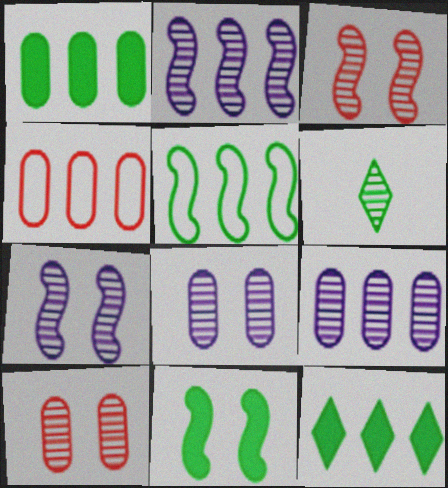[[1, 4, 9], 
[2, 4, 12], 
[2, 6, 10], 
[3, 6, 9]]